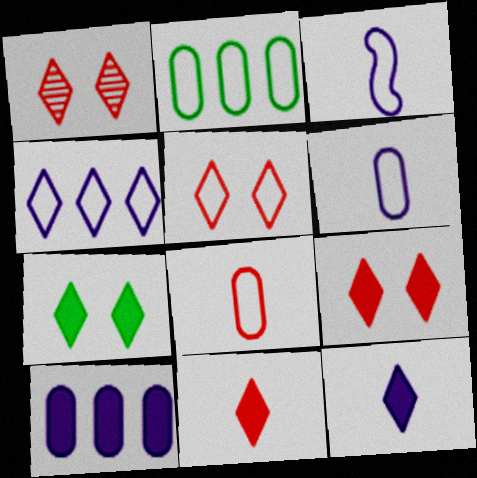[[1, 5, 9], 
[2, 3, 5]]